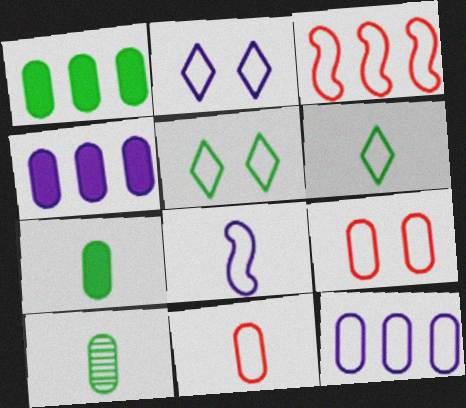[[2, 8, 12], 
[4, 9, 10], 
[6, 8, 11]]